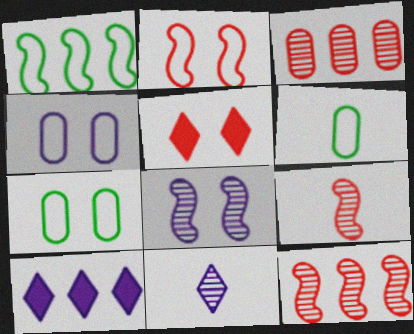[[1, 3, 10], 
[5, 7, 8], 
[7, 9, 10]]